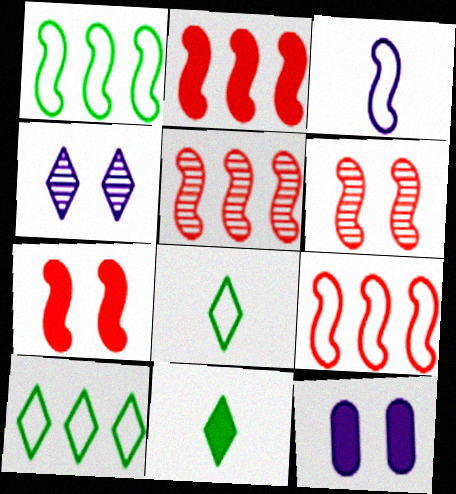[[2, 5, 9], 
[2, 11, 12], 
[5, 8, 12]]